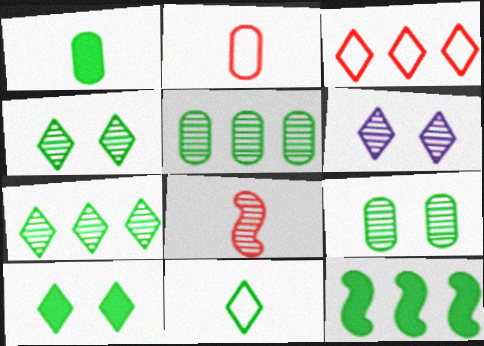[[1, 10, 12], 
[2, 6, 12], 
[5, 6, 8], 
[7, 10, 11], 
[9, 11, 12]]